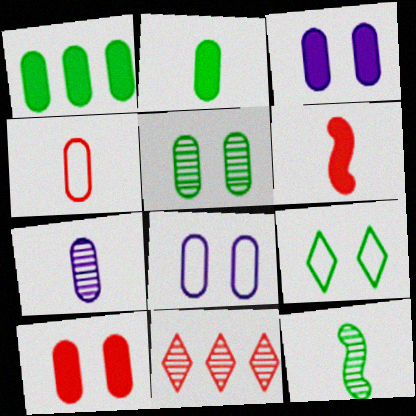[[1, 9, 12], 
[2, 4, 7], 
[5, 8, 10]]